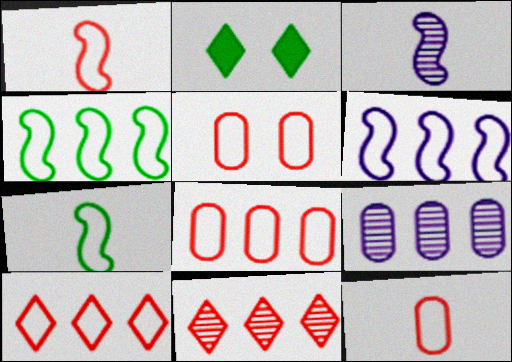[[1, 2, 9], 
[1, 5, 10], 
[2, 3, 8], 
[5, 8, 12]]